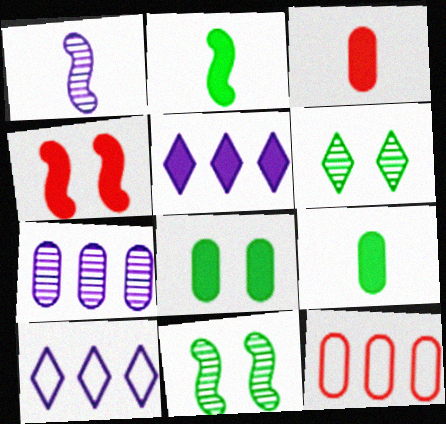[[3, 10, 11], 
[4, 5, 9]]